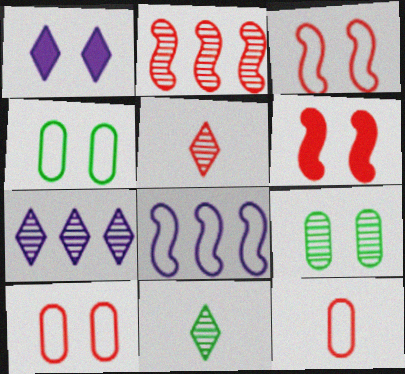[[1, 3, 9]]